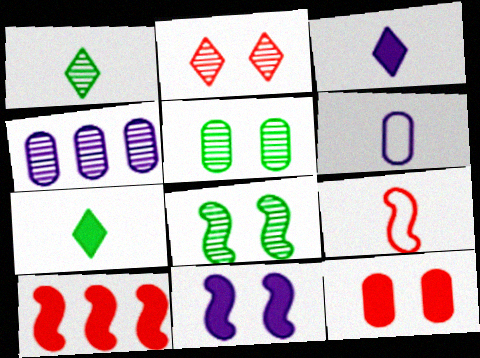[]